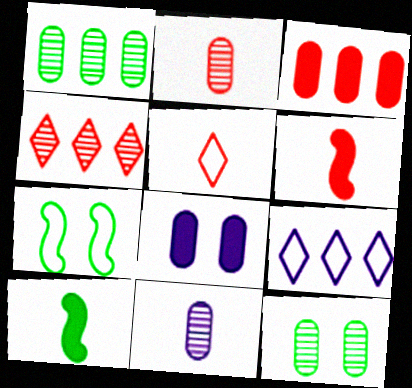[[2, 5, 6], 
[5, 10, 11], 
[6, 9, 12]]